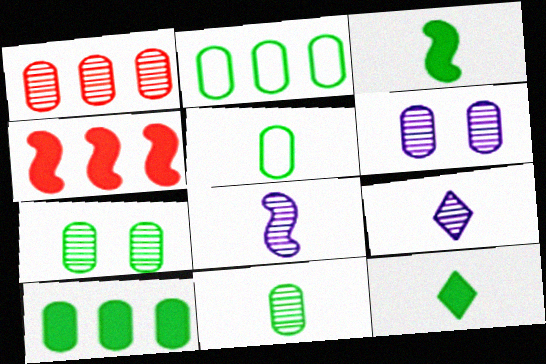[[1, 6, 11], 
[5, 7, 10]]